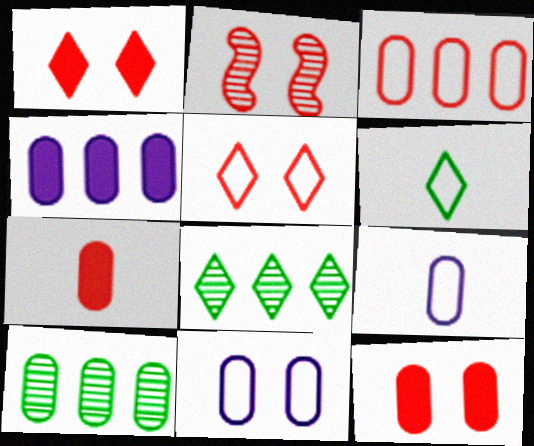[[2, 4, 6], 
[2, 5, 12], 
[3, 4, 10], 
[7, 10, 11], 
[9, 10, 12]]